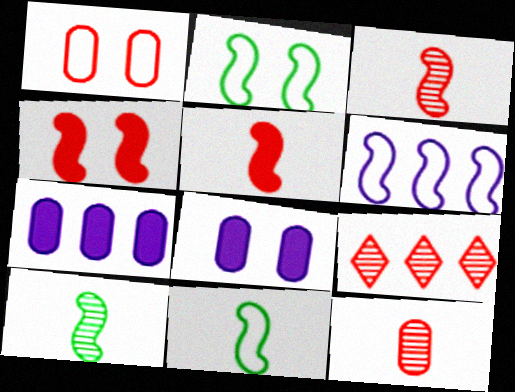[[1, 5, 9], 
[4, 6, 10], 
[8, 9, 11]]